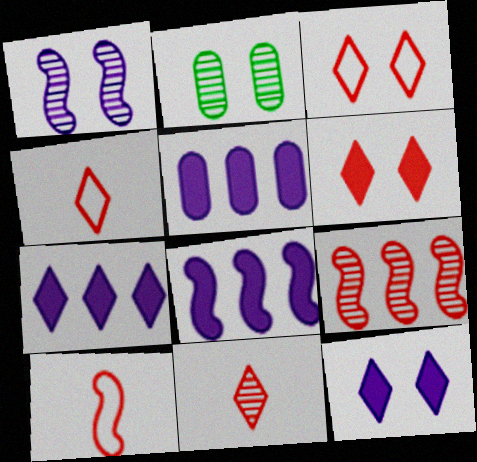[[2, 4, 8], 
[2, 7, 10], 
[5, 7, 8]]